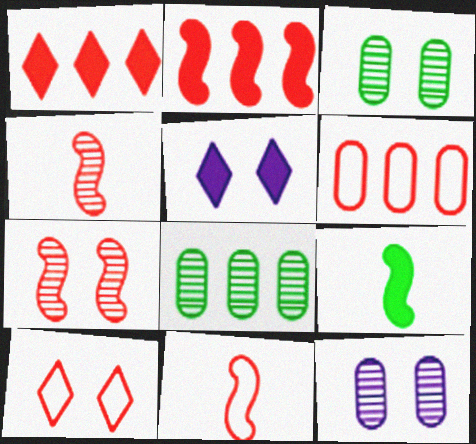[[2, 7, 11], 
[5, 8, 11], 
[6, 10, 11]]